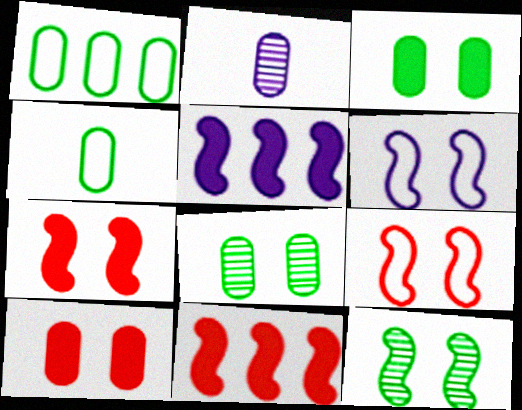[[1, 2, 10], 
[6, 7, 12]]